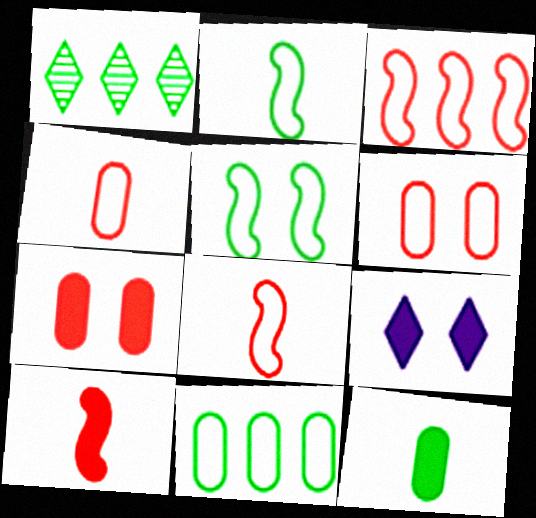[[1, 5, 12]]